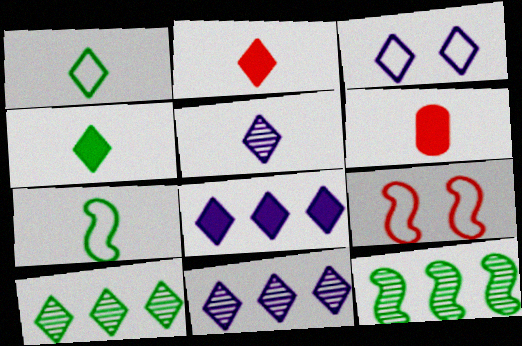[[1, 2, 5], 
[2, 3, 10], 
[3, 5, 8], 
[3, 6, 12], 
[5, 6, 7]]